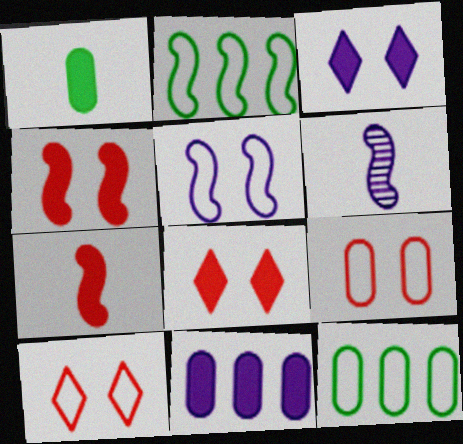[[2, 4, 6], 
[6, 8, 12]]